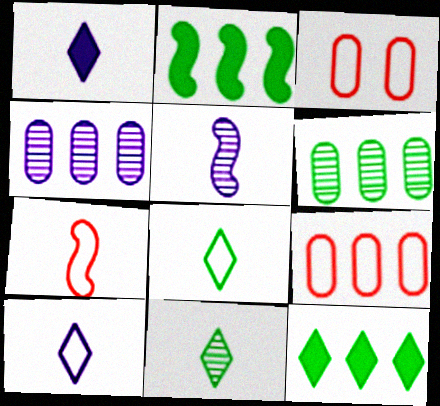[[3, 5, 12]]